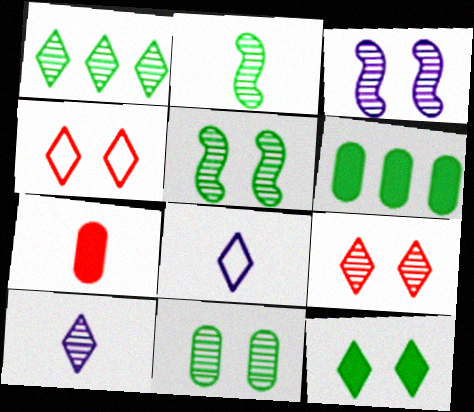[[1, 2, 11], 
[1, 9, 10], 
[2, 7, 8], 
[3, 9, 11]]